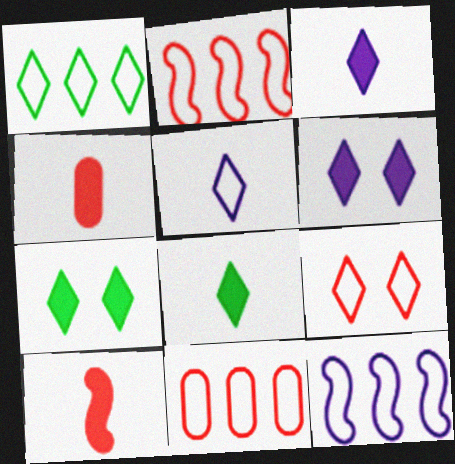[[1, 5, 9], 
[1, 11, 12]]